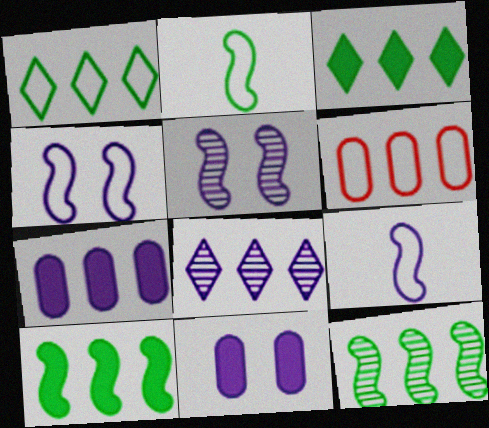[[6, 8, 10], 
[8, 9, 11]]